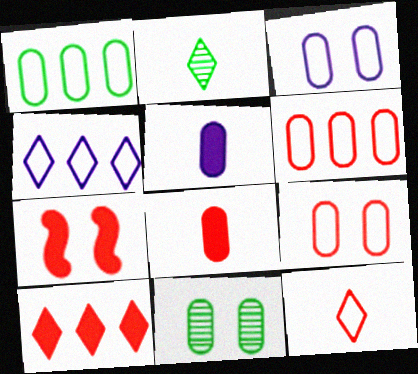[[5, 6, 11], 
[7, 8, 10]]